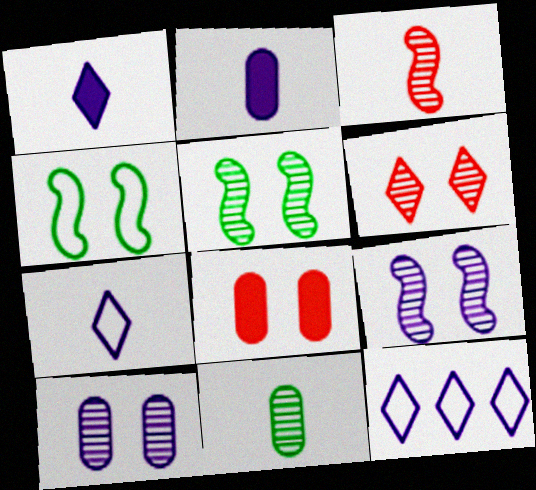[[2, 9, 12], 
[5, 6, 10]]